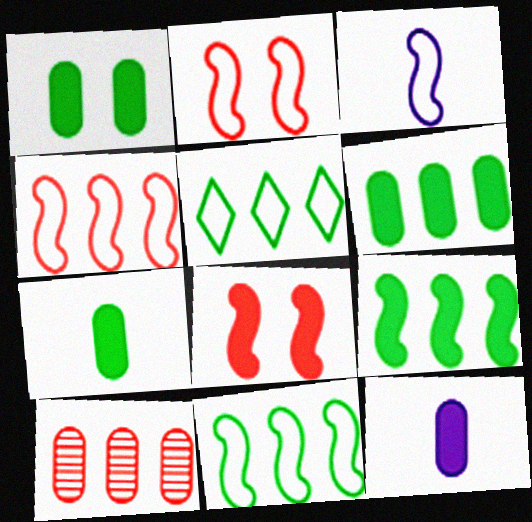[[1, 6, 7], 
[2, 3, 11]]